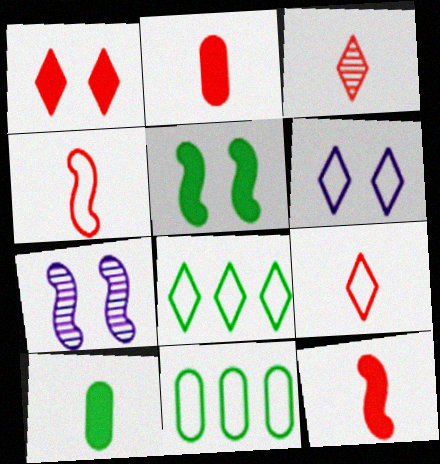[[2, 3, 4], 
[2, 7, 8], 
[4, 6, 11], 
[6, 8, 9]]